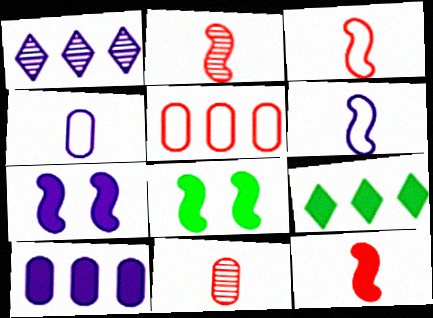[[1, 4, 7], 
[2, 3, 12]]